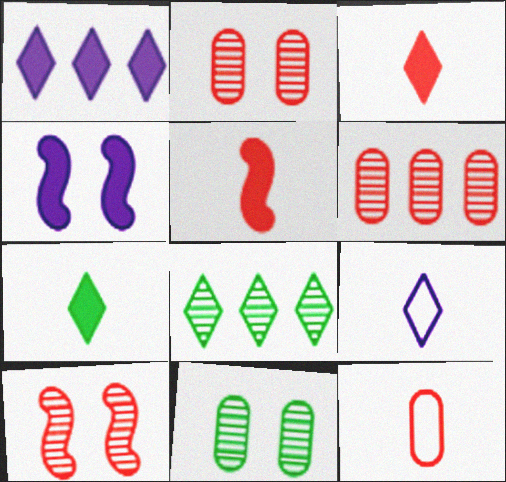[[4, 8, 12]]